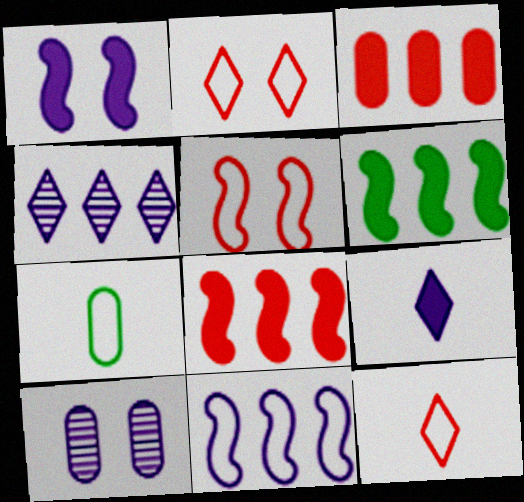[[2, 7, 11], 
[3, 7, 10], 
[6, 10, 12], 
[9, 10, 11]]